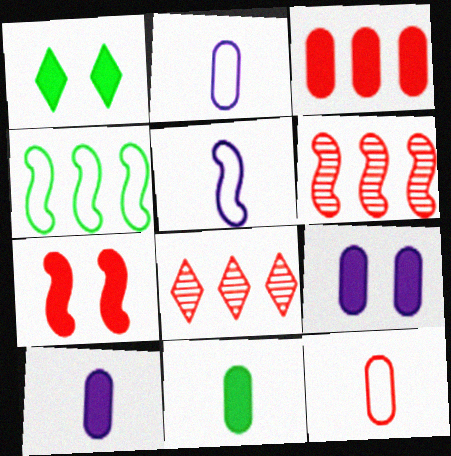[[1, 2, 6], 
[1, 7, 9], 
[3, 9, 11], 
[7, 8, 12]]